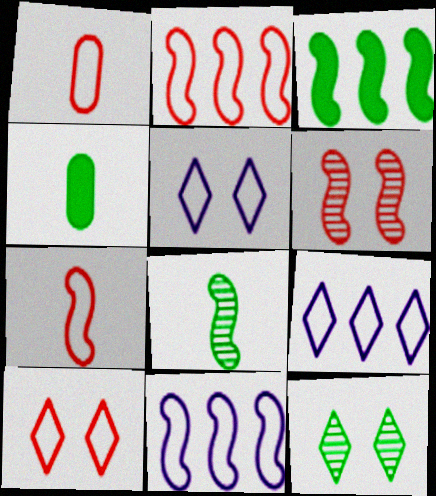[[1, 2, 10], 
[4, 6, 9]]